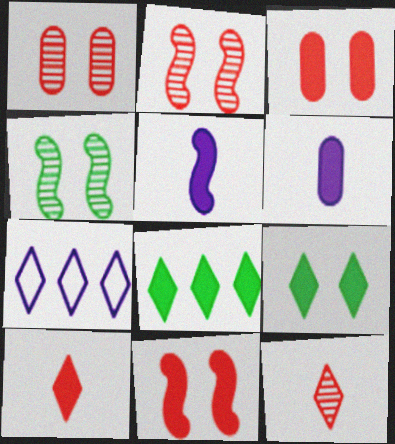[[3, 5, 8], 
[6, 8, 11], 
[7, 9, 12]]